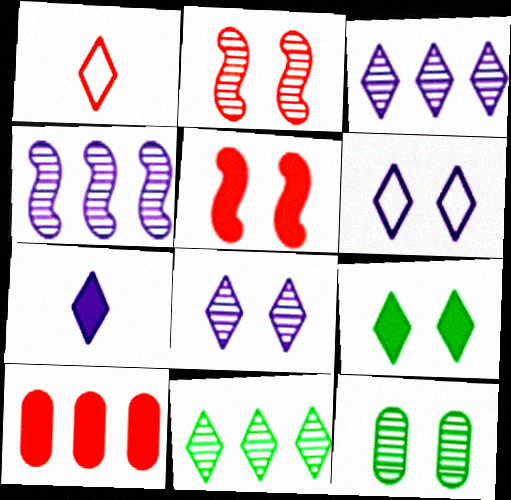[[1, 2, 10], 
[1, 3, 9], 
[2, 8, 12], 
[3, 6, 7], 
[5, 6, 12]]